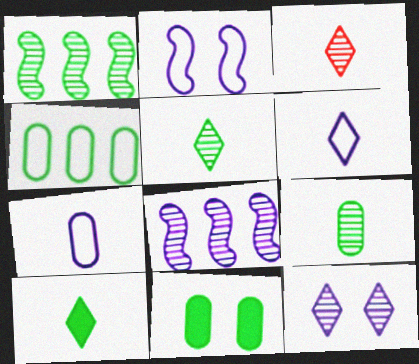[[3, 6, 10], 
[4, 9, 11]]